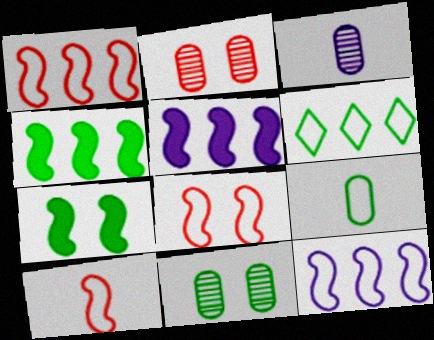[[1, 8, 10]]